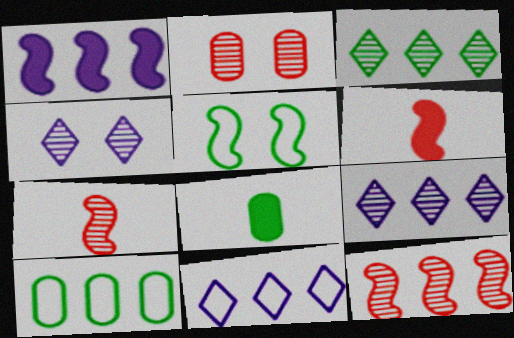[[1, 5, 7], 
[3, 5, 8], 
[4, 6, 10]]